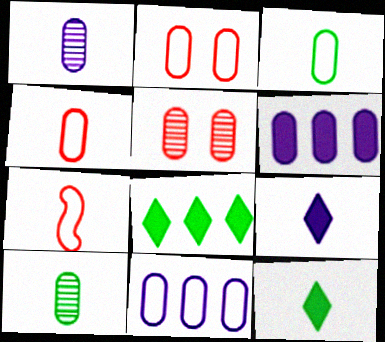[[1, 7, 12], 
[2, 3, 11], 
[2, 6, 10], 
[3, 5, 6], 
[7, 9, 10]]